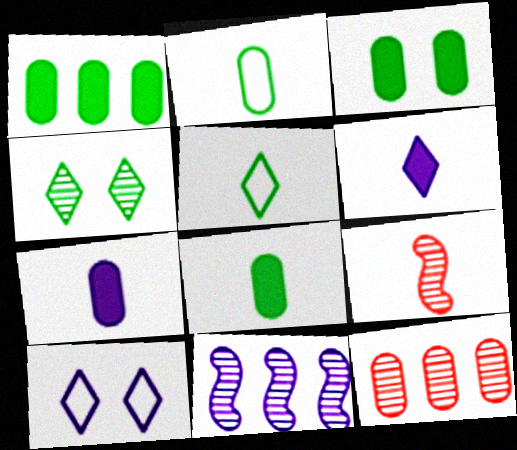[[1, 3, 8], 
[1, 9, 10], 
[2, 6, 9], 
[5, 7, 9], 
[7, 10, 11]]